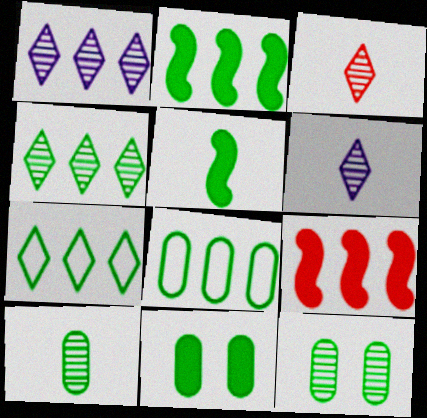[[1, 8, 9], 
[2, 4, 8], 
[5, 7, 12], 
[8, 10, 11]]